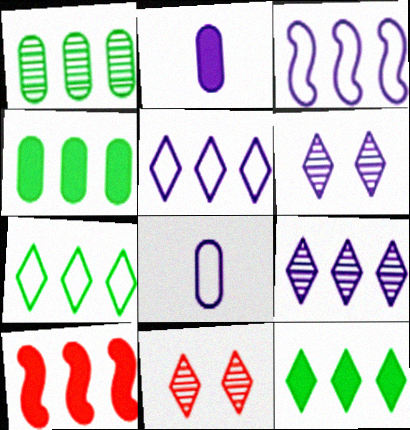[[1, 5, 10], 
[2, 3, 6]]